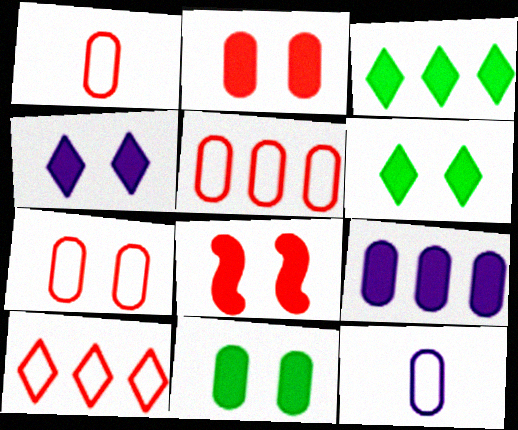[[1, 5, 7], 
[4, 8, 11]]